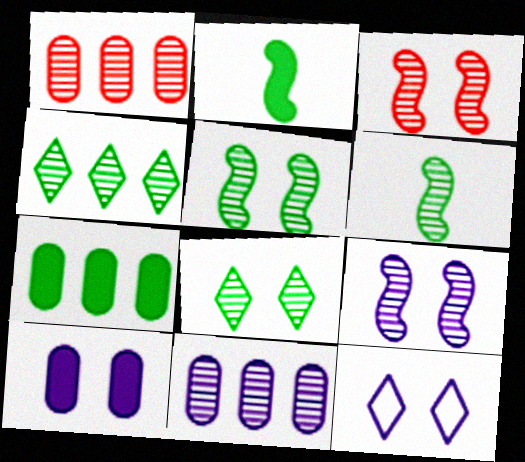[[1, 2, 12], 
[3, 5, 9], 
[9, 10, 12]]